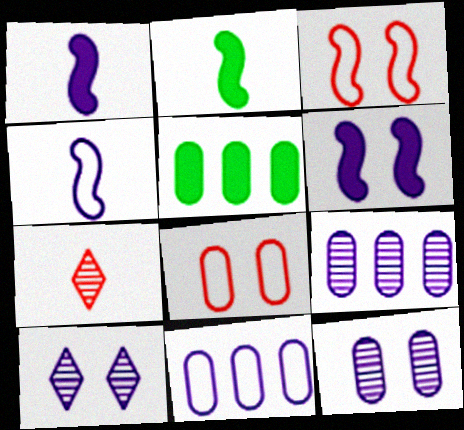[[1, 10, 11]]